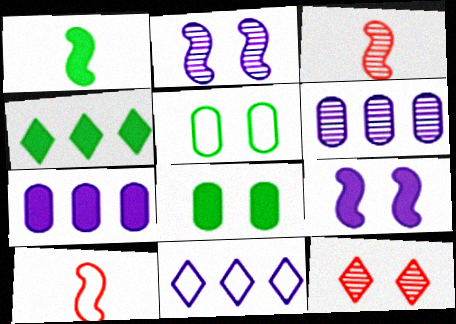[[1, 4, 8], 
[3, 8, 11], 
[5, 9, 12], 
[5, 10, 11]]